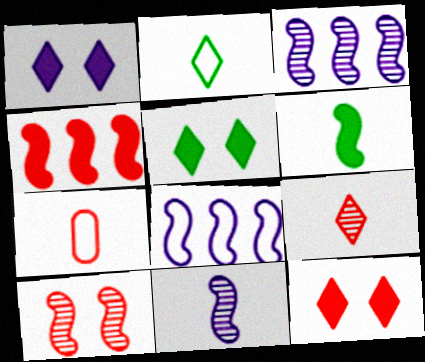[[1, 5, 12], 
[3, 5, 7], 
[6, 8, 10]]